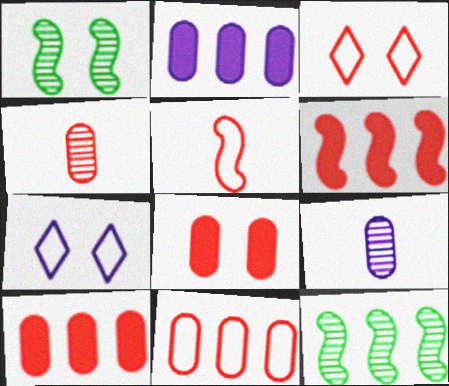[[1, 7, 8], 
[3, 4, 6], 
[3, 5, 11], 
[4, 8, 11]]